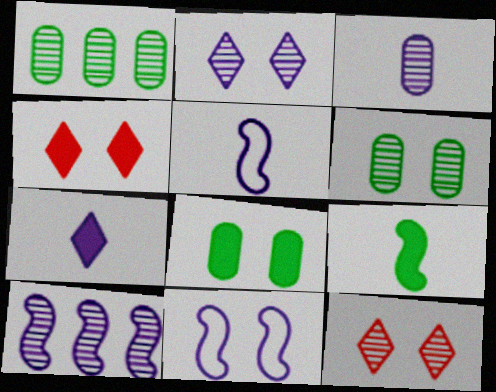[[1, 4, 5], 
[2, 3, 10], 
[3, 5, 7], 
[4, 6, 11], 
[8, 11, 12]]